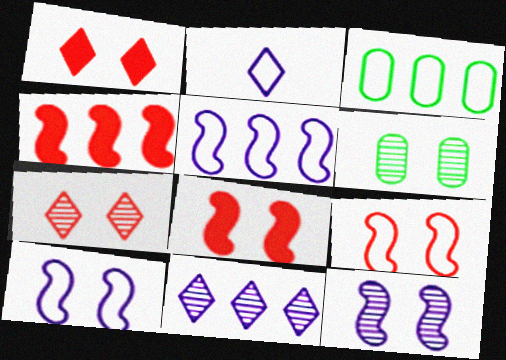[[1, 6, 10], 
[2, 3, 9], 
[2, 4, 6], 
[3, 4, 11], 
[6, 7, 12]]